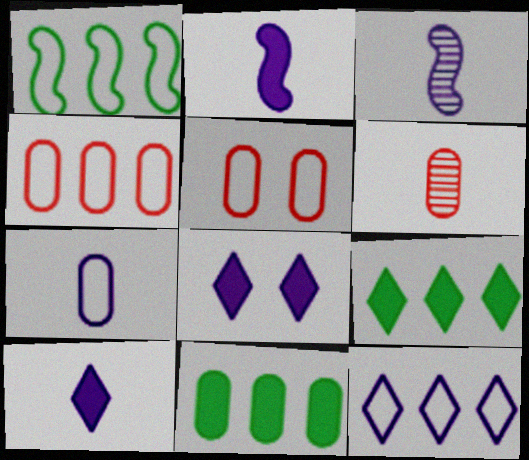[[1, 4, 12], 
[1, 6, 8], 
[3, 5, 9], 
[3, 7, 10]]